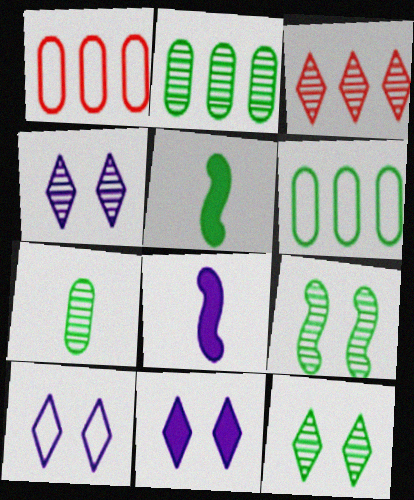[[1, 4, 5], 
[1, 8, 12], 
[4, 10, 11], 
[5, 6, 12]]